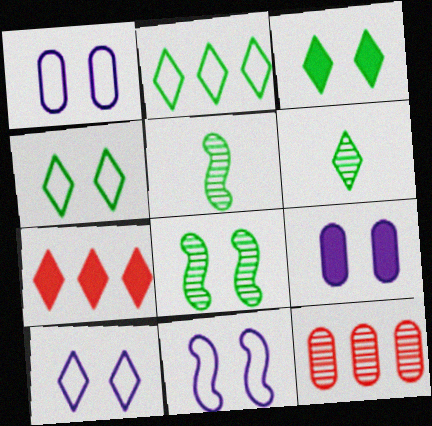[[1, 5, 7], 
[1, 10, 11], 
[2, 3, 6], 
[6, 7, 10]]